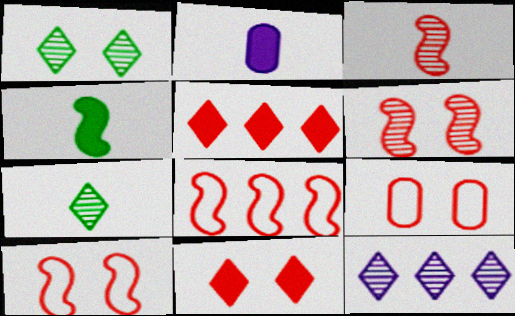[[1, 2, 8], 
[3, 5, 9], 
[4, 9, 12], 
[6, 9, 11]]